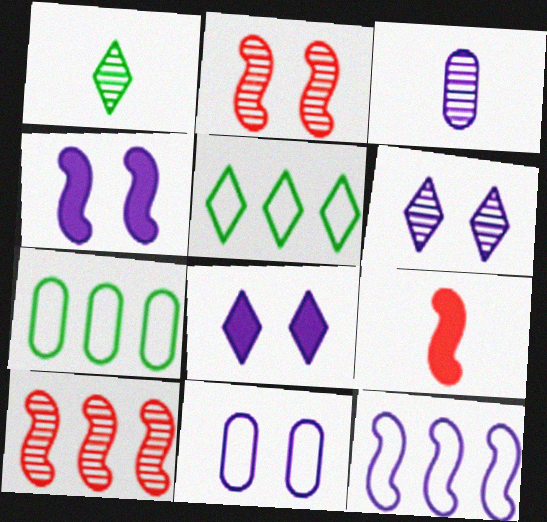[[3, 8, 12], 
[4, 6, 11], 
[6, 7, 9]]